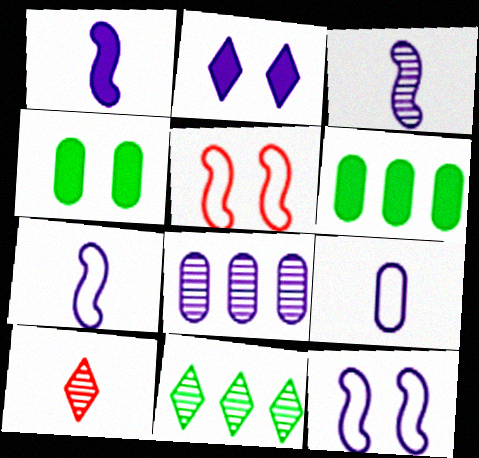[[1, 3, 7], 
[2, 7, 8], 
[6, 10, 12]]